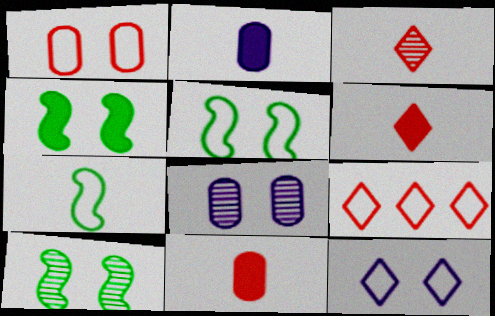[[1, 5, 12], 
[2, 3, 7], 
[2, 9, 10], 
[4, 5, 10]]